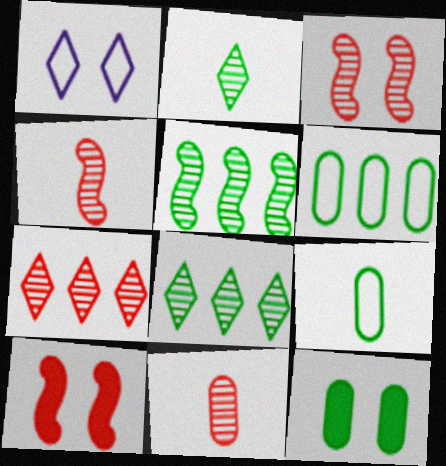[[1, 3, 12], 
[3, 7, 11]]